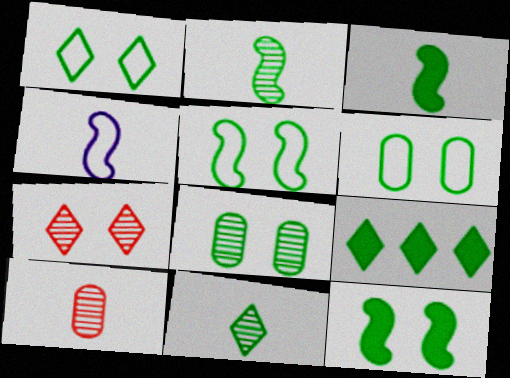[[1, 5, 6], 
[1, 8, 12], 
[1, 9, 11], 
[2, 6, 9]]